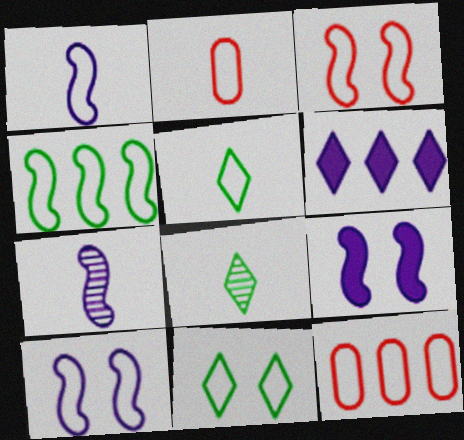[[1, 2, 5], 
[1, 3, 4], 
[1, 11, 12], 
[5, 10, 12], 
[8, 9, 12]]